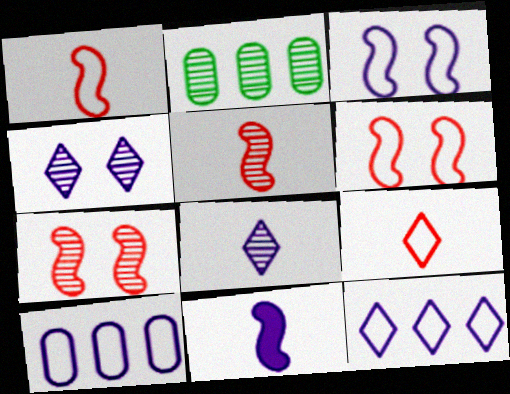[[2, 4, 5], 
[2, 7, 8], 
[4, 10, 11]]